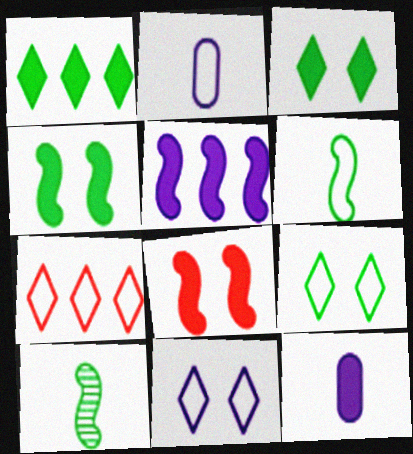[[1, 8, 12]]